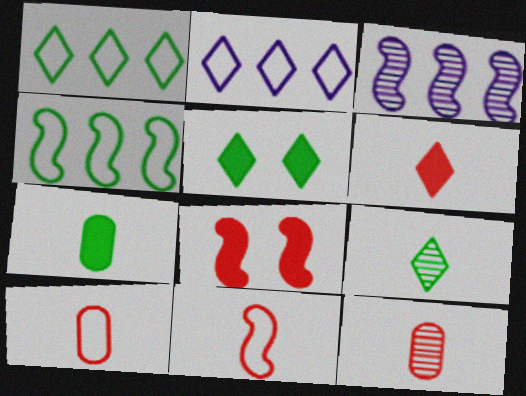[[1, 5, 9], 
[3, 5, 10], 
[6, 11, 12]]